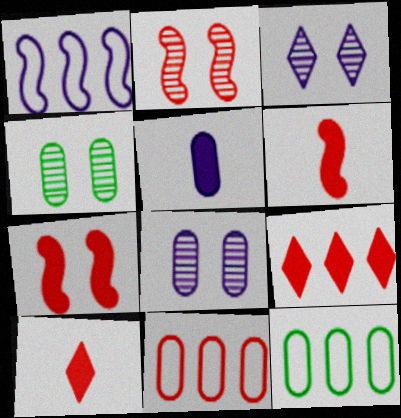[[1, 3, 5], 
[1, 4, 10], 
[2, 3, 4], 
[2, 10, 11], 
[3, 6, 12], 
[4, 5, 11]]